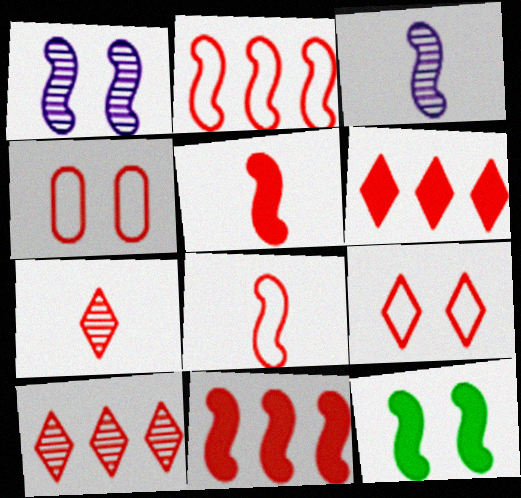[[2, 3, 12], 
[4, 5, 10], 
[4, 7, 11], 
[6, 7, 9]]